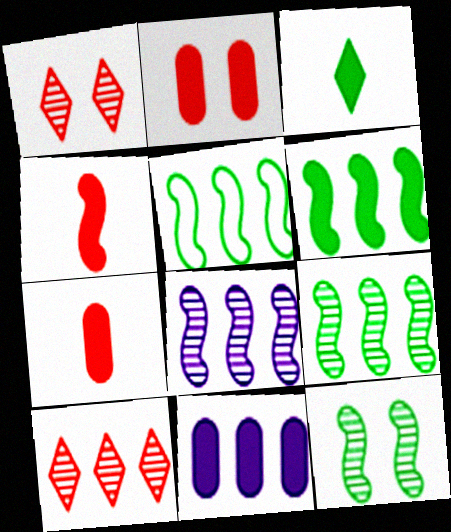[[5, 6, 9], 
[5, 10, 11]]